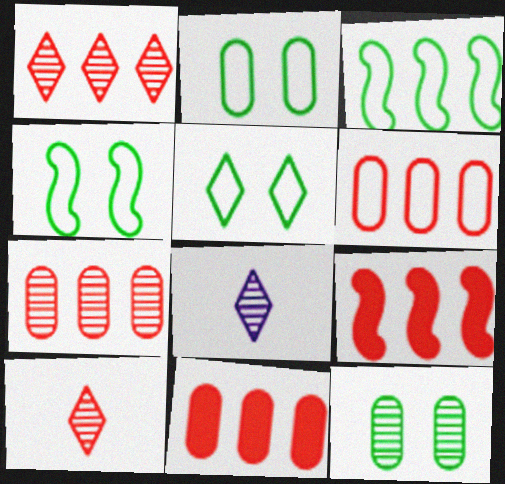[[1, 6, 9], 
[2, 4, 5], 
[2, 8, 9], 
[4, 8, 11], 
[6, 7, 11]]